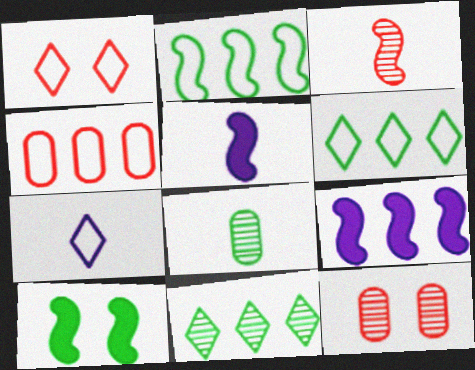[[1, 6, 7], 
[1, 8, 9], 
[4, 9, 11], 
[5, 6, 12], 
[6, 8, 10]]